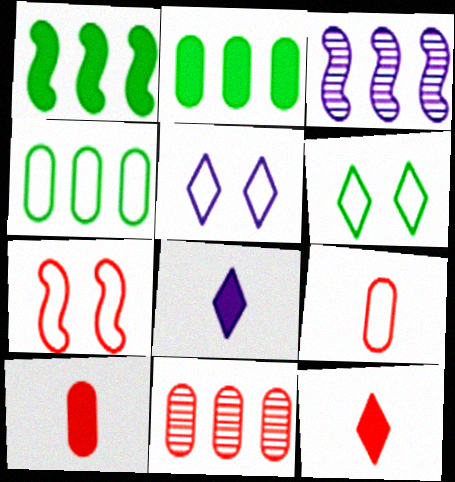[[3, 6, 10], 
[7, 11, 12]]